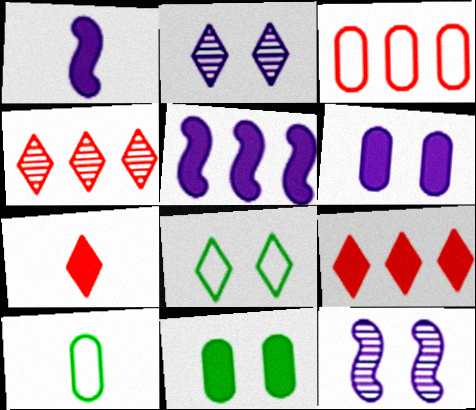[[1, 9, 11], 
[5, 7, 11], 
[9, 10, 12]]